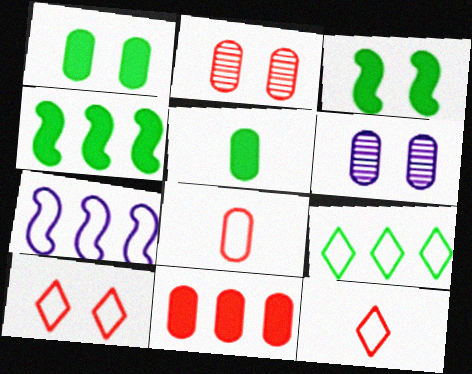[[2, 8, 11], 
[3, 6, 10], 
[4, 6, 12]]